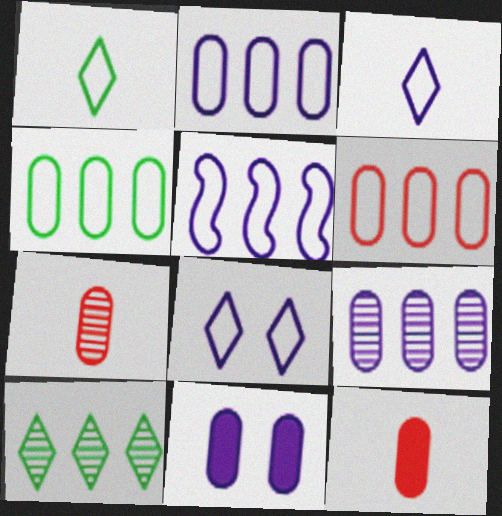[[2, 4, 6], 
[4, 7, 11]]